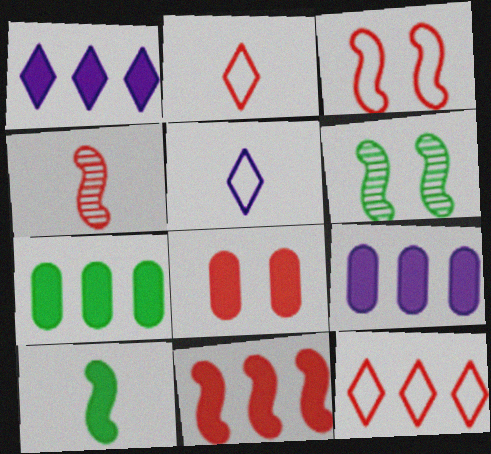[[1, 7, 11], 
[1, 8, 10], 
[2, 6, 9], 
[3, 4, 11], 
[4, 8, 12]]